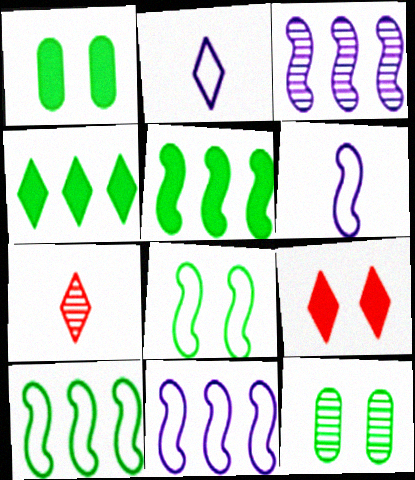[[1, 7, 11], 
[3, 7, 12]]